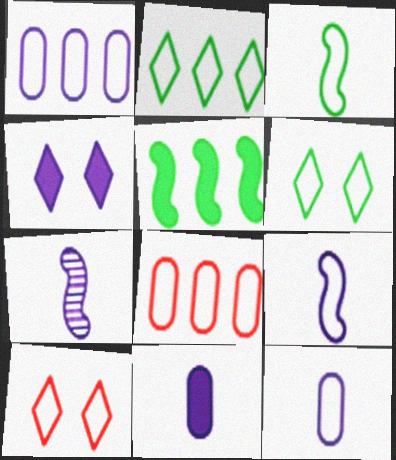[[1, 3, 10], 
[1, 4, 7], 
[6, 8, 9]]